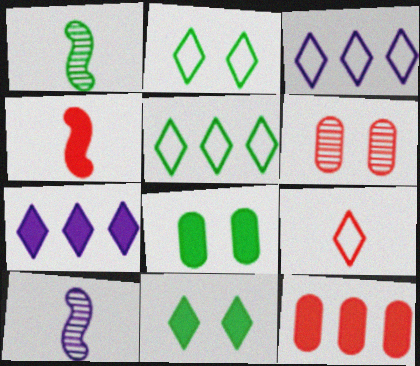[[1, 5, 8], 
[2, 3, 9], 
[2, 10, 12], 
[4, 7, 8]]